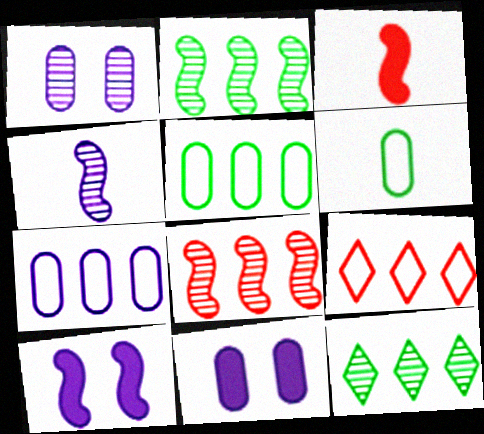[]